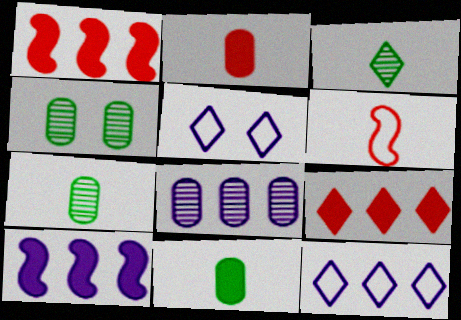[[1, 5, 7], 
[3, 5, 9], 
[8, 10, 12]]